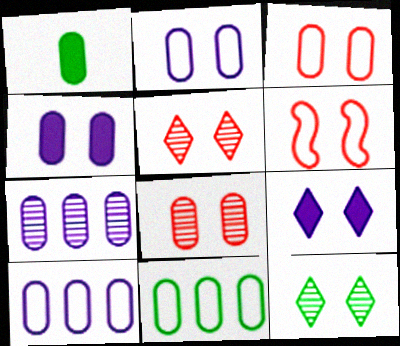[[1, 3, 7], 
[1, 8, 10], 
[4, 6, 12]]